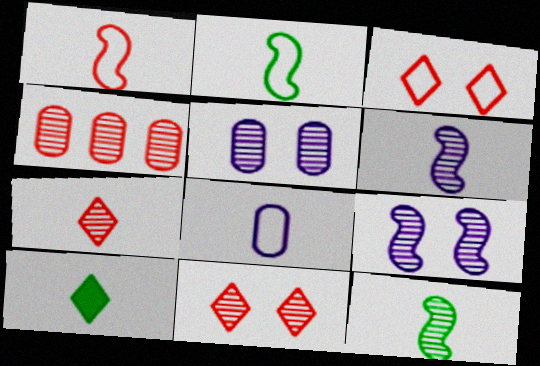[]